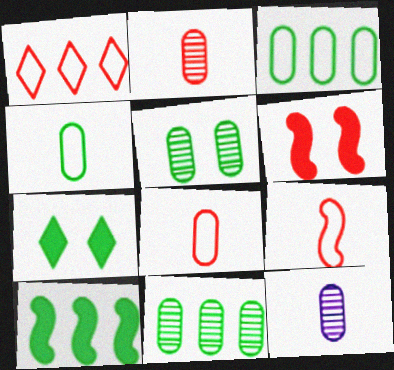[[1, 2, 6]]